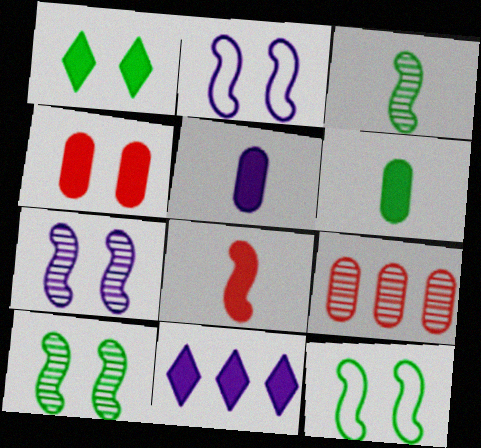[]